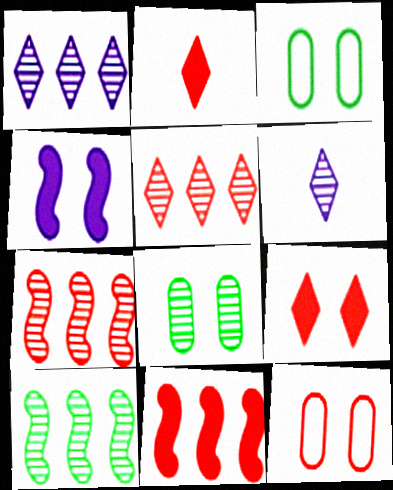[[2, 7, 12], 
[3, 6, 11], 
[6, 7, 8]]